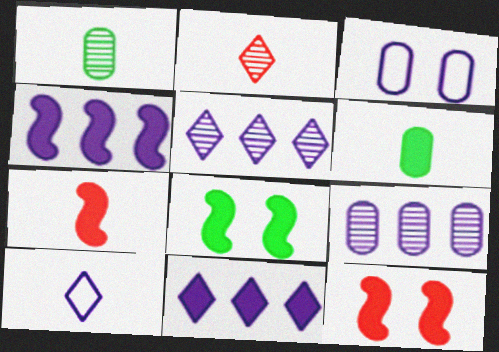[[1, 7, 10], 
[4, 7, 8], 
[6, 11, 12]]